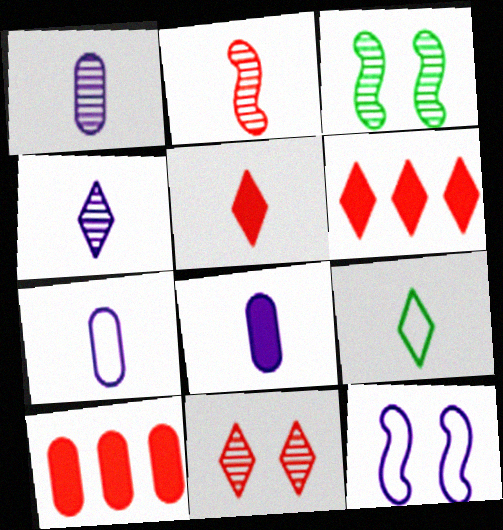[[1, 7, 8], 
[2, 8, 9], 
[3, 6, 7], 
[4, 5, 9]]